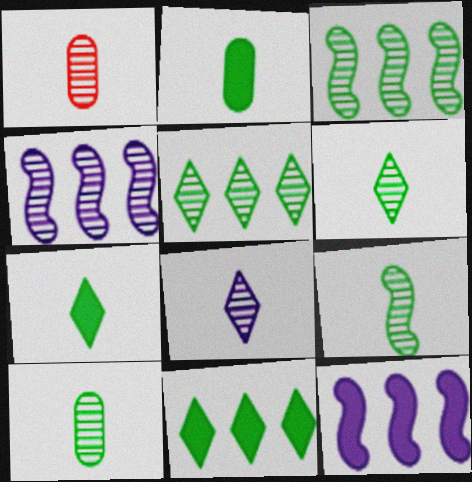[[1, 8, 9], 
[6, 9, 10]]